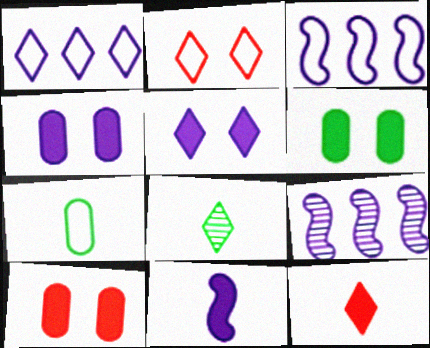[[2, 3, 7], 
[3, 8, 10], 
[4, 6, 10]]